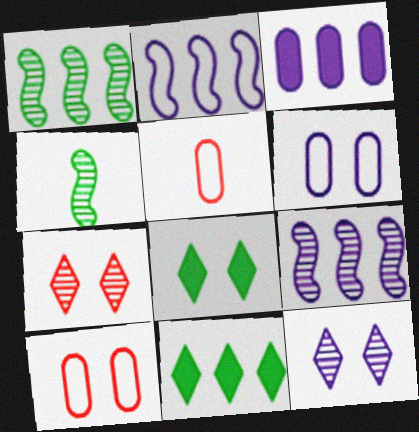[[5, 8, 9]]